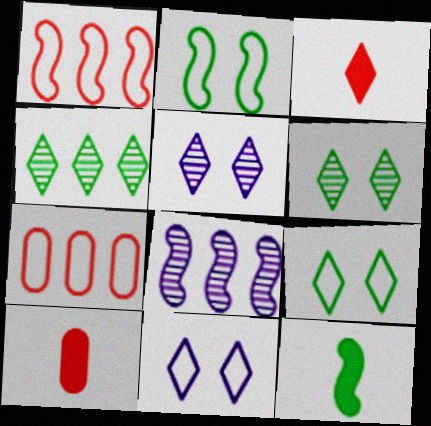[[3, 4, 11], 
[5, 7, 12], 
[8, 9, 10]]